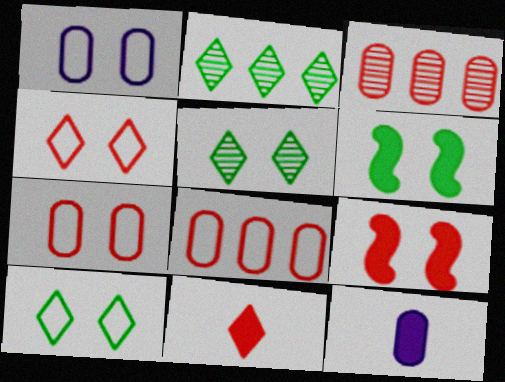[[1, 5, 9]]